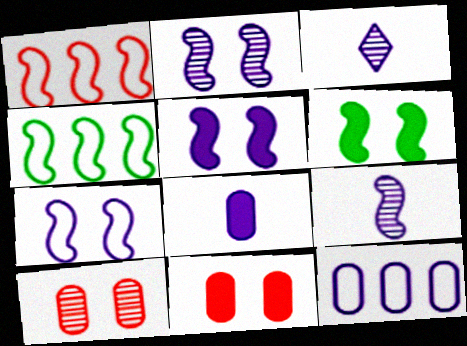[[1, 6, 9], 
[2, 5, 7], 
[3, 4, 11], 
[3, 5, 12]]